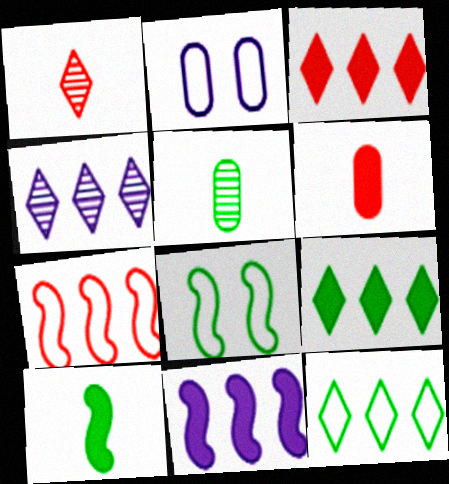[[3, 4, 12], 
[4, 6, 8], 
[5, 8, 9]]